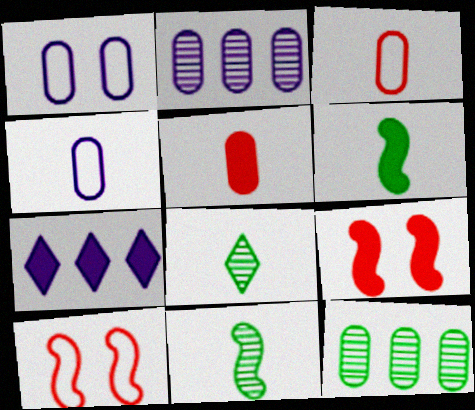[[1, 5, 12]]